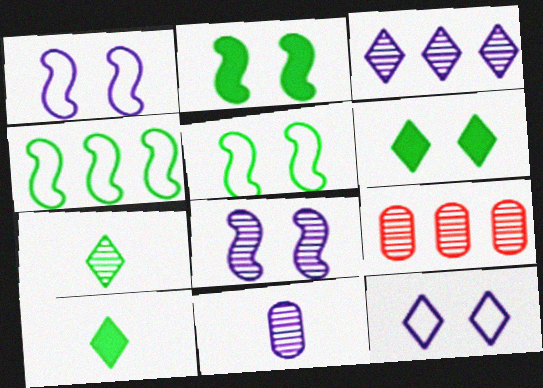[[1, 9, 10], 
[3, 8, 11], 
[7, 8, 9]]